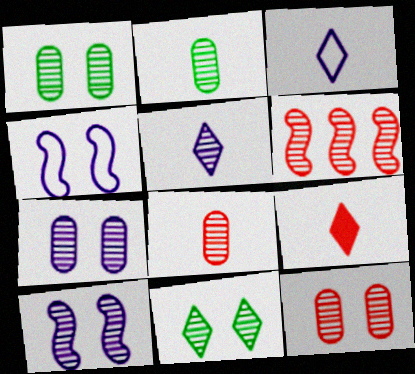[[1, 5, 6], 
[1, 7, 12], 
[10, 11, 12]]